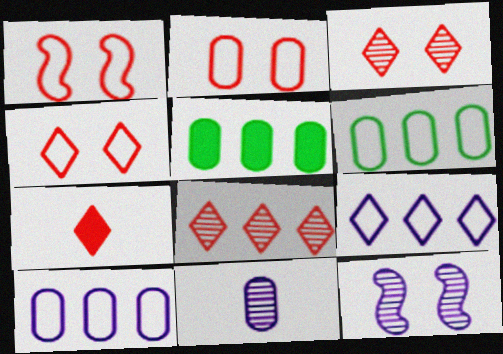[[1, 2, 4], 
[2, 5, 11], 
[4, 7, 8], 
[6, 7, 12]]